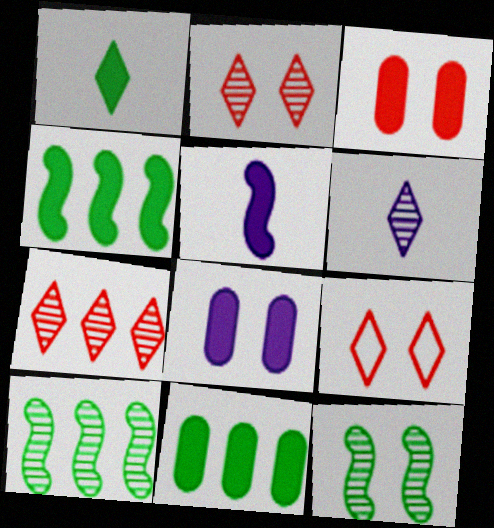[[8, 9, 12]]